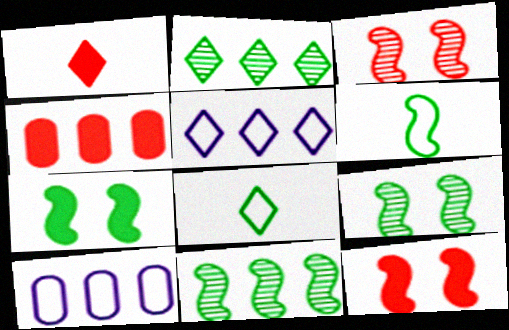[[1, 4, 12], 
[1, 9, 10], 
[4, 5, 11], 
[6, 7, 11]]